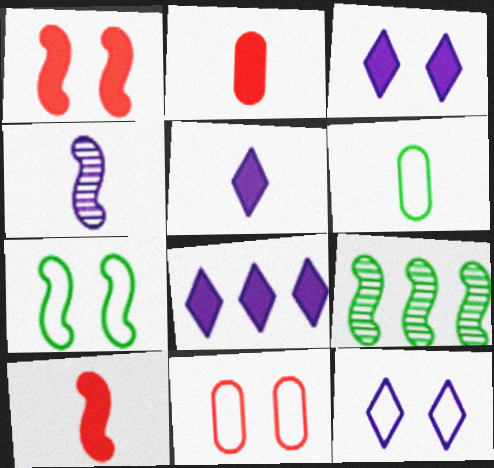[[2, 9, 12], 
[3, 5, 8], 
[5, 9, 11], 
[7, 11, 12]]